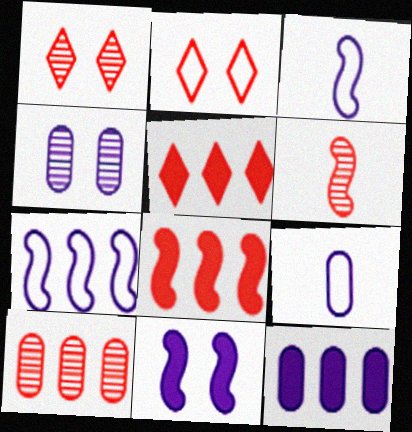[[1, 6, 10], 
[4, 9, 12]]